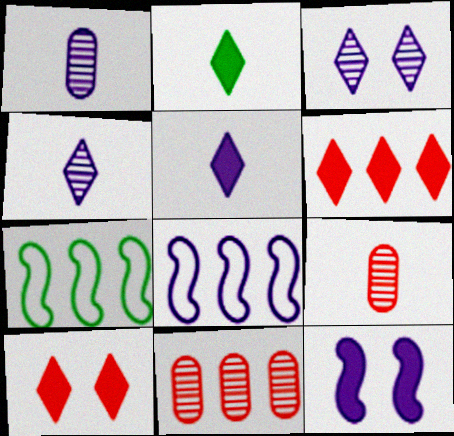[[1, 7, 10]]